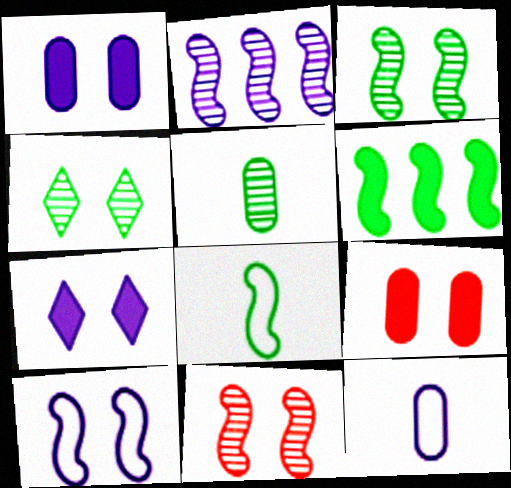[[2, 7, 12], 
[3, 6, 8], 
[4, 9, 10]]